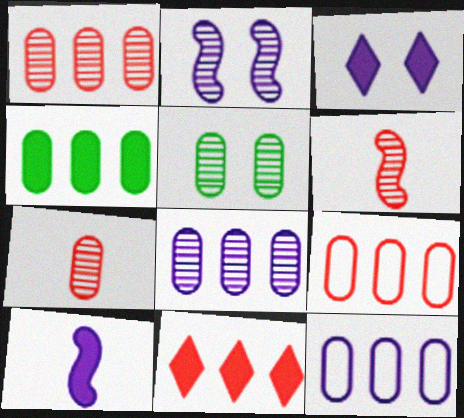[[1, 4, 12], 
[4, 8, 9], 
[5, 7, 8]]